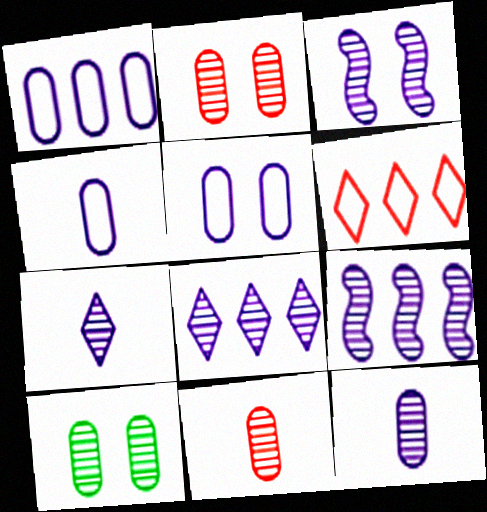[[1, 4, 5], 
[3, 8, 12]]